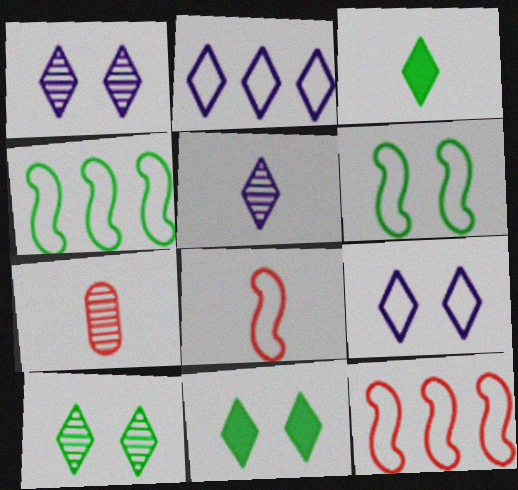[]